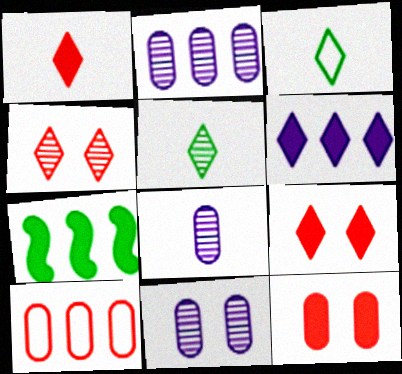[[2, 8, 11], 
[3, 4, 6]]